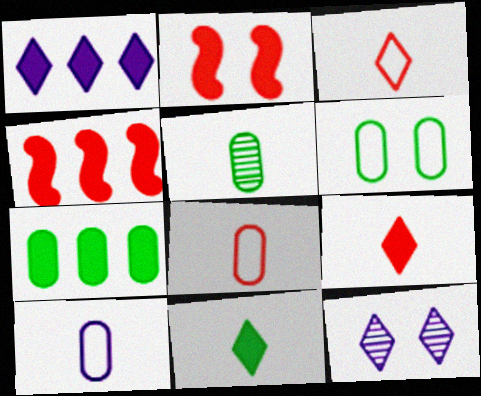[[1, 4, 7], 
[2, 6, 12], 
[5, 6, 7]]